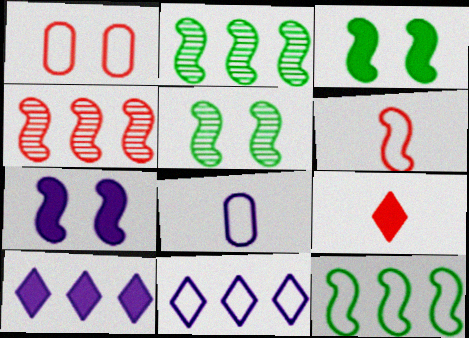[[1, 4, 9], 
[2, 6, 7]]